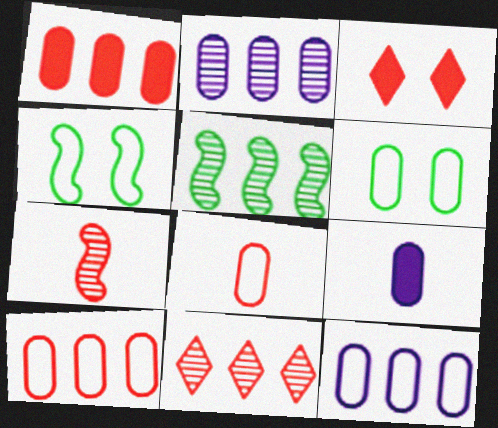[[2, 5, 11], 
[3, 7, 10], 
[4, 9, 11], 
[6, 8, 12]]